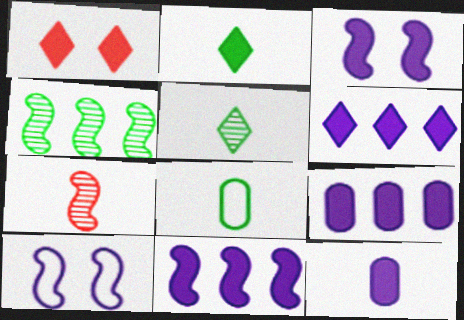[[1, 2, 6], 
[3, 6, 12], 
[6, 9, 11]]